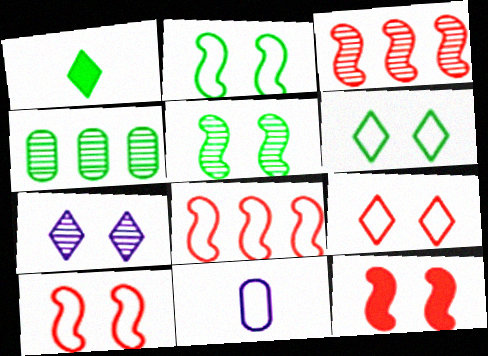[[1, 2, 4], 
[6, 8, 11]]